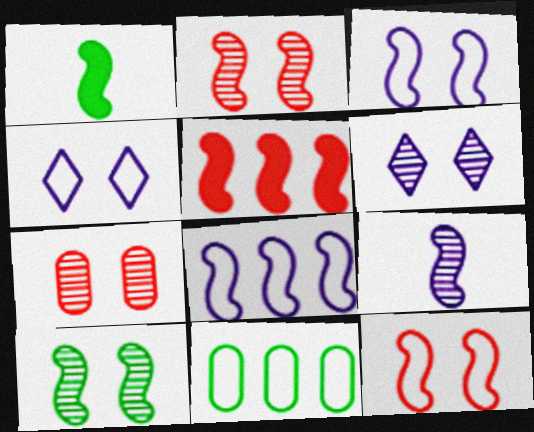[[1, 2, 8], 
[6, 7, 10]]